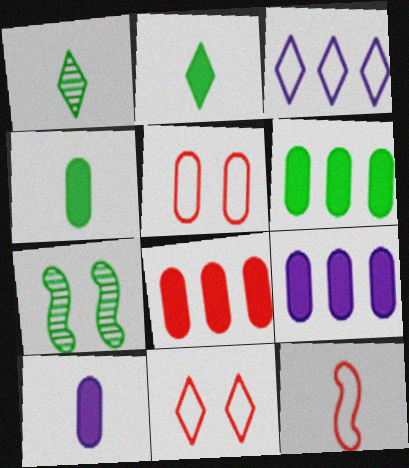[[1, 10, 12], 
[6, 8, 9]]